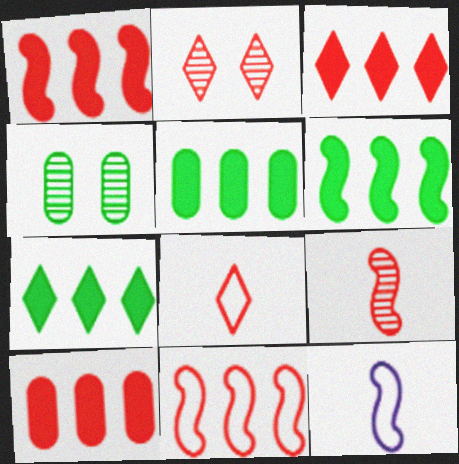[[1, 3, 10], 
[2, 3, 8], 
[2, 5, 12], 
[3, 4, 12], 
[5, 6, 7]]